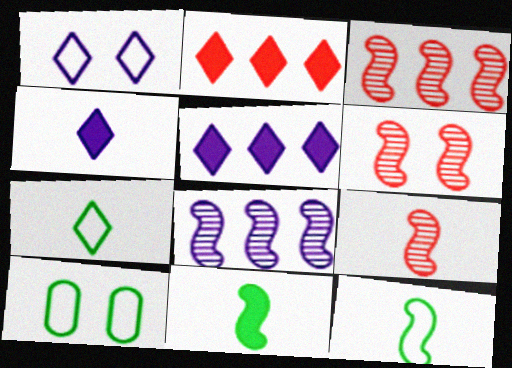[[3, 4, 10], 
[3, 6, 9], 
[5, 9, 10]]